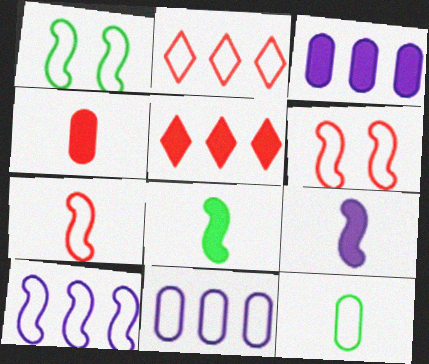[[1, 7, 10]]